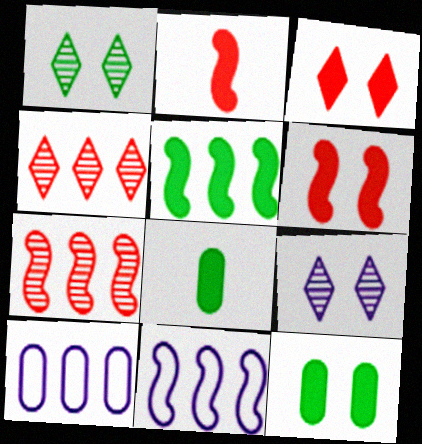[[1, 2, 10], 
[4, 5, 10], 
[5, 7, 11]]